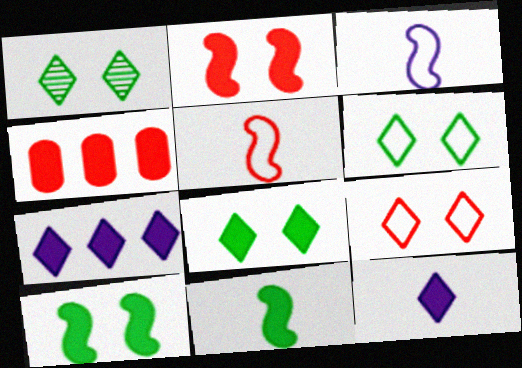[[1, 3, 4], 
[1, 6, 8], 
[4, 10, 12]]